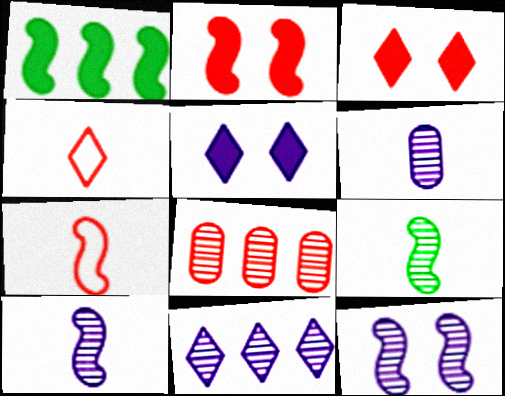[[1, 7, 12], 
[2, 4, 8], 
[3, 7, 8], 
[6, 11, 12]]